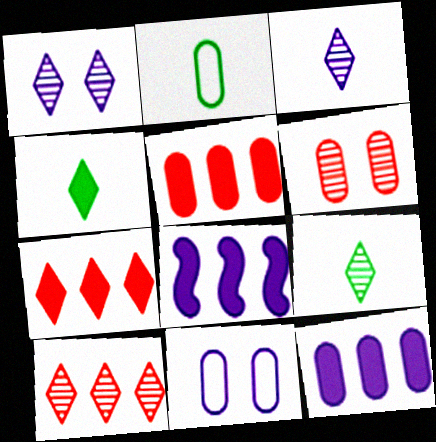[[1, 9, 10], 
[2, 6, 12], 
[3, 8, 11]]